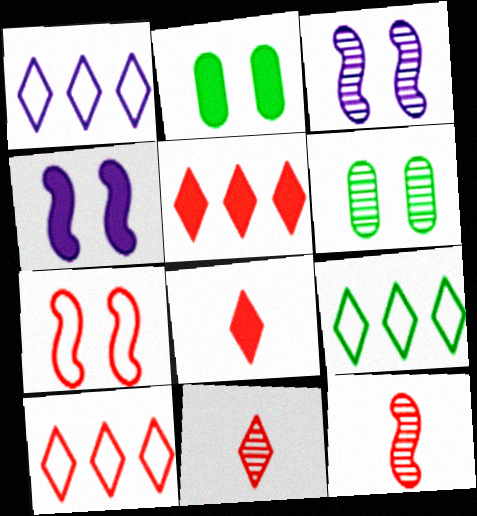[[1, 2, 12], 
[1, 9, 10]]